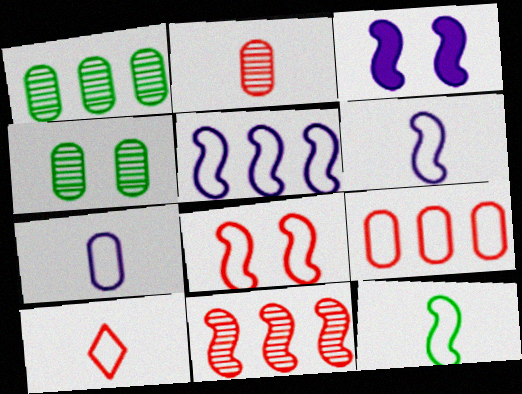[[1, 3, 10], 
[3, 11, 12], 
[5, 8, 12], 
[7, 10, 12], 
[8, 9, 10]]